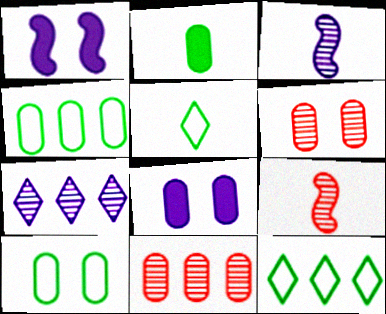[[1, 5, 11], 
[6, 8, 10], 
[8, 9, 12]]